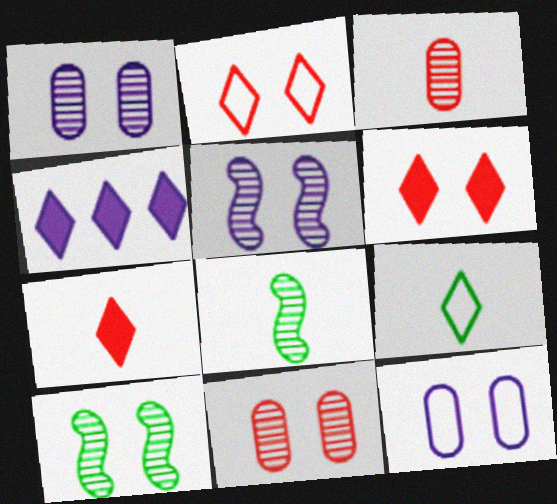[[6, 10, 12]]